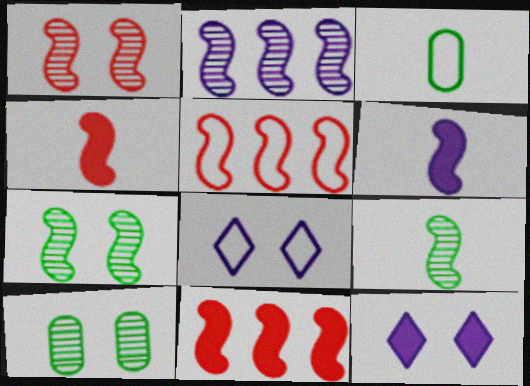[[1, 2, 9], 
[1, 4, 5], 
[3, 5, 8], 
[5, 6, 7]]